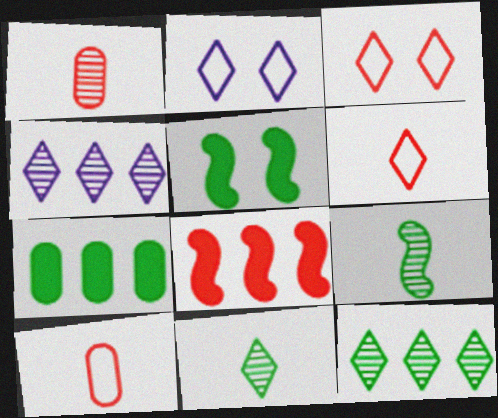[[1, 3, 8], 
[4, 5, 10]]